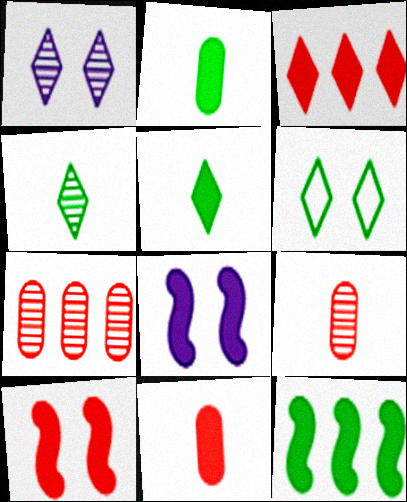[[2, 3, 8], 
[3, 10, 11]]